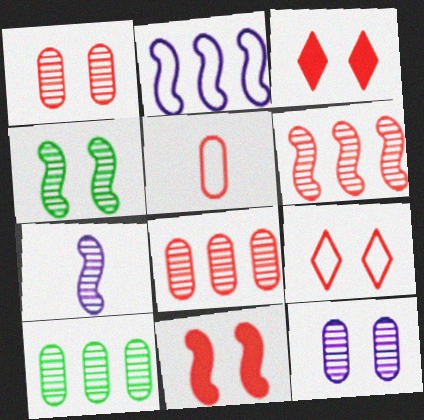[[1, 9, 11], 
[3, 5, 6], 
[4, 6, 7]]